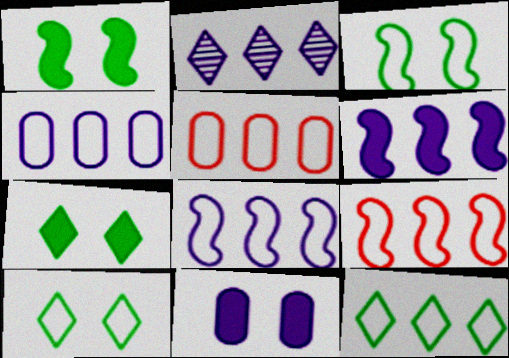[[2, 4, 6], 
[4, 9, 12], 
[5, 8, 12]]